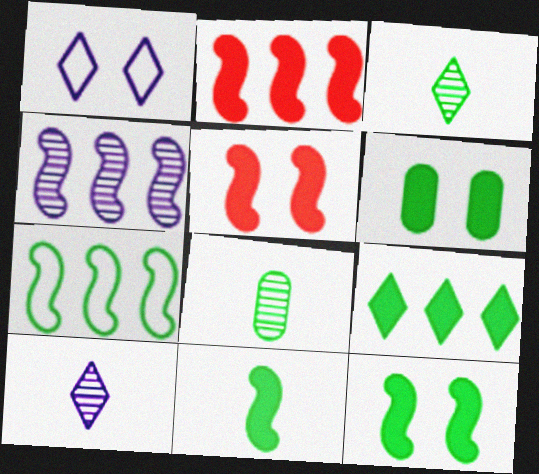[[1, 2, 8], 
[2, 4, 7], 
[3, 6, 7], 
[6, 9, 11]]